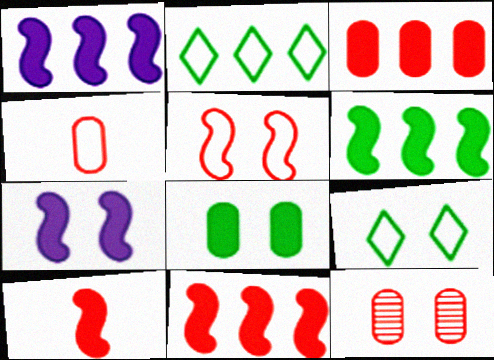[[1, 6, 11], 
[3, 4, 12], 
[6, 7, 10], 
[7, 9, 12]]